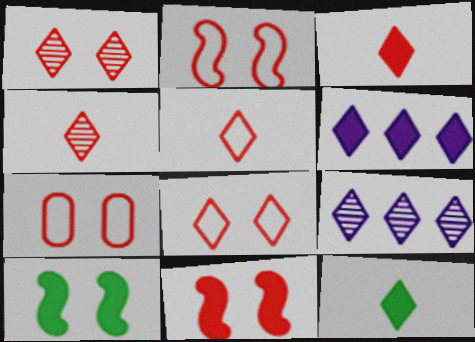[[1, 7, 11], 
[2, 7, 8], 
[3, 4, 5], 
[8, 9, 12]]